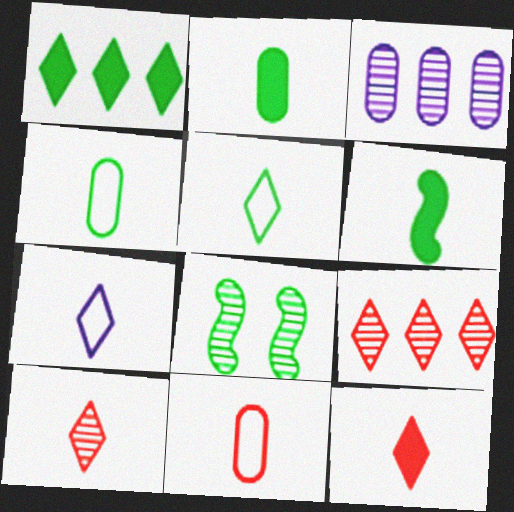[[1, 4, 8], 
[3, 8, 10]]